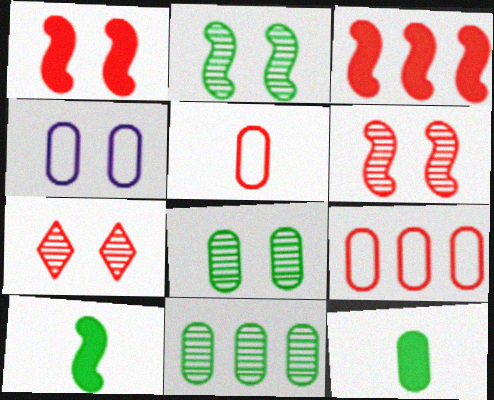[[3, 5, 7]]